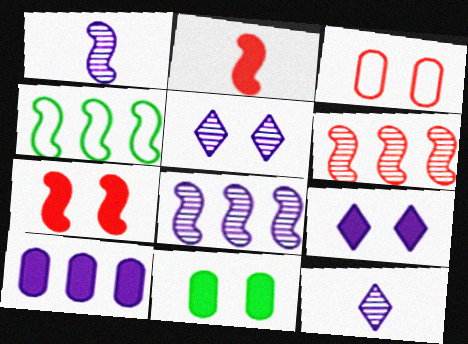[[1, 4, 7], 
[7, 9, 11]]